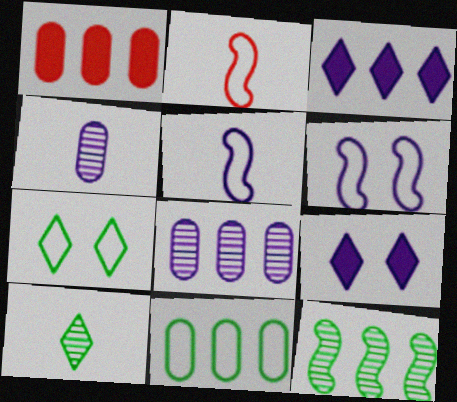[[1, 6, 10], 
[1, 8, 11], 
[3, 4, 6], 
[5, 8, 9]]